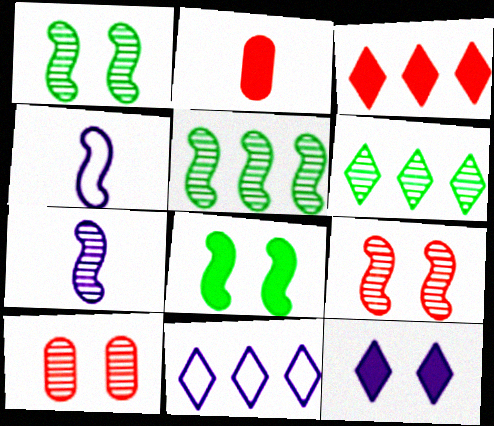[[1, 2, 11], 
[3, 6, 11], 
[5, 7, 9], 
[6, 7, 10]]